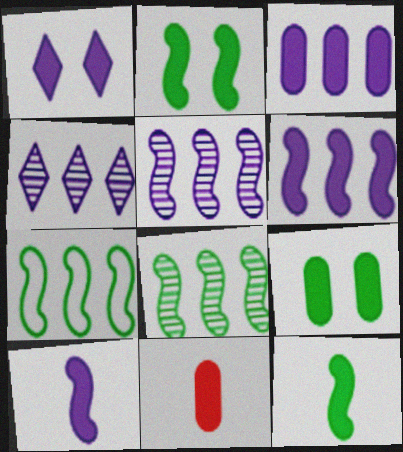[[1, 3, 10], 
[3, 9, 11]]